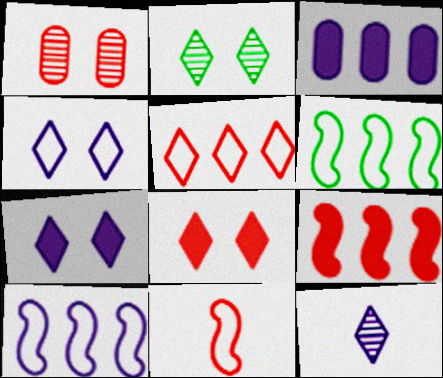[[2, 3, 11], 
[2, 4, 8]]